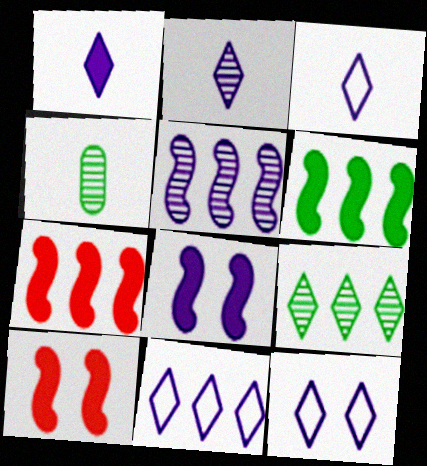[[1, 2, 3], 
[3, 11, 12], 
[4, 7, 12], 
[4, 10, 11]]